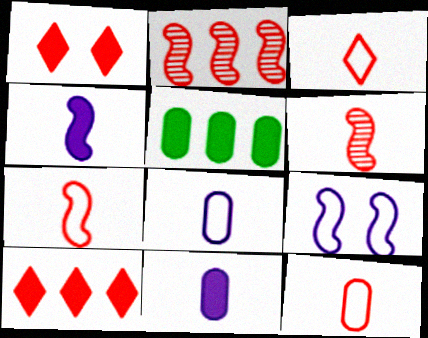[[1, 2, 12], 
[1, 4, 5], 
[3, 7, 12]]